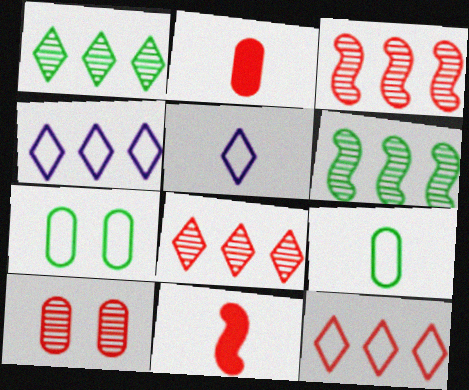[[10, 11, 12]]